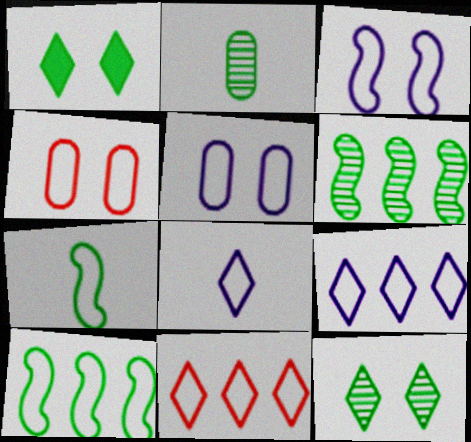[[1, 2, 10], 
[2, 6, 12], 
[4, 7, 9], 
[4, 8, 10], 
[5, 7, 11]]